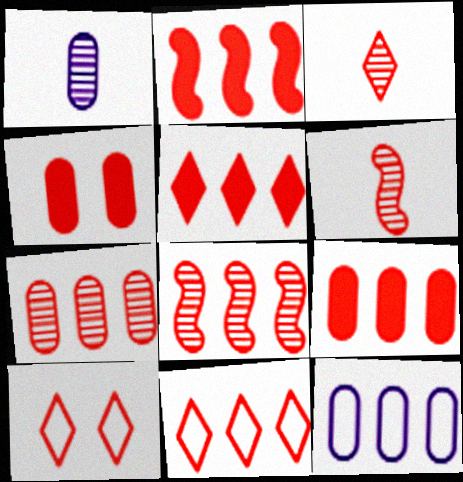[[2, 5, 9], 
[2, 7, 11], 
[3, 5, 10], 
[4, 6, 11], 
[6, 9, 10], 
[8, 9, 11]]